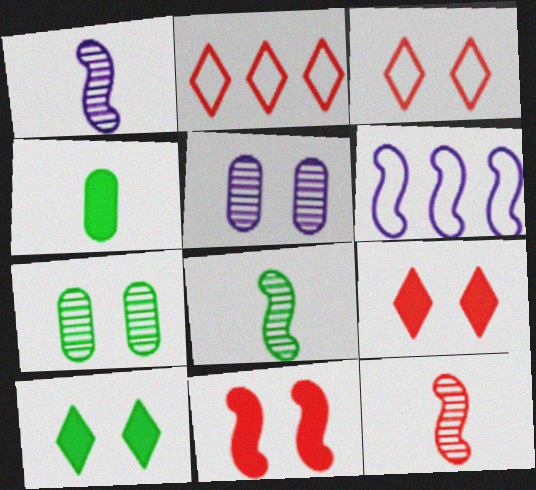[[1, 8, 12], 
[6, 8, 11]]